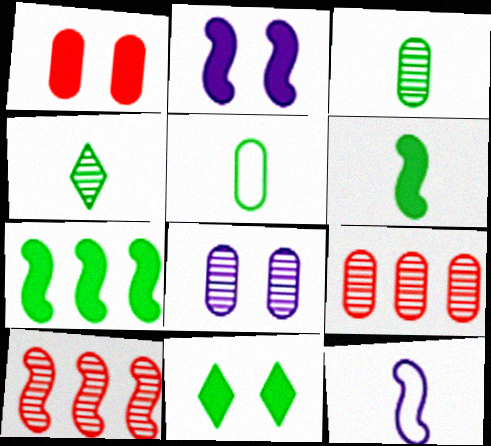[[1, 2, 11], 
[3, 8, 9], 
[4, 5, 6], 
[4, 8, 10], 
[9, 11, 12]]